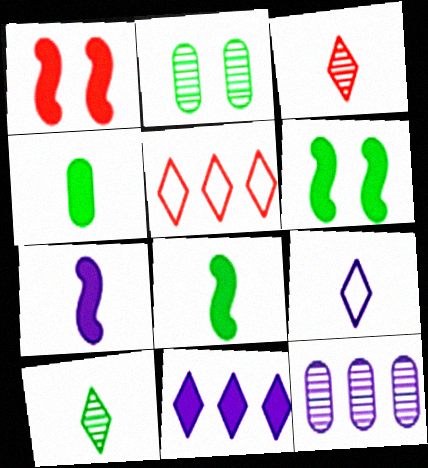[[1, 4, 11], 
[2, 5, 7]]